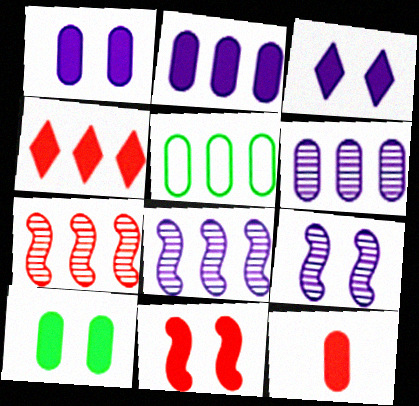[[2, 10, 12], 
[3, 10, 11], 
[4, 5, 8], 
[4, 11, 12]]